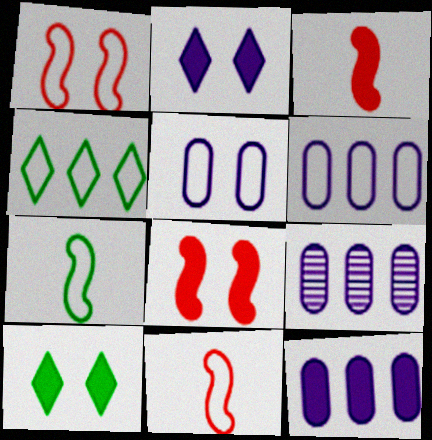[[3, 10, 12], 
[4, 5, 11], 
[6, 9, 12], 
[9, 10, 11]]